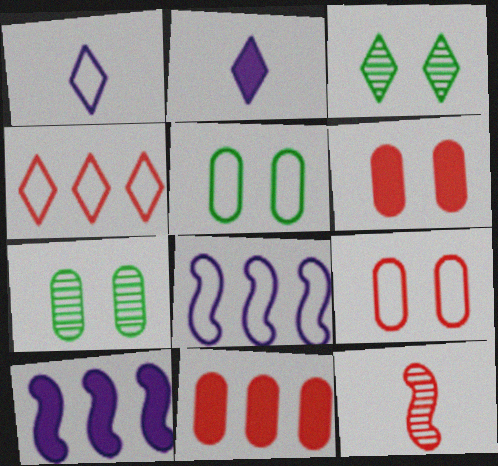[[2, 3, 4], 
[4, 6, 12]]